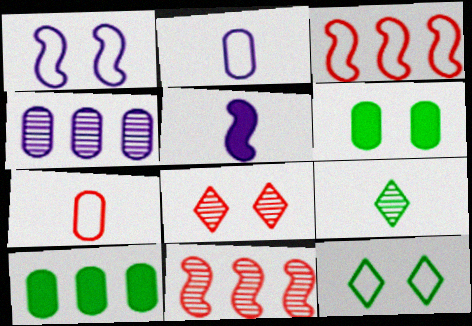[[1, 6, 8], 
[2, 3, 12], 
[4, 6, 7], 
[5, 7, 9]]